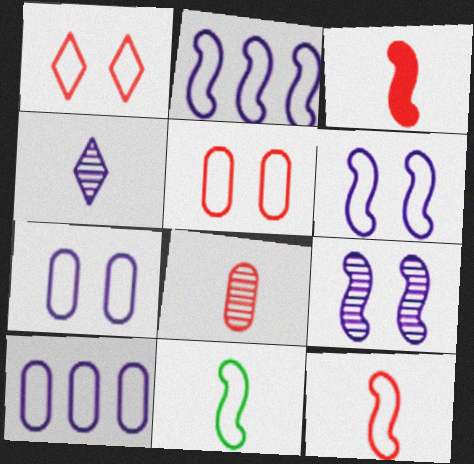[[1, 10, 11]]